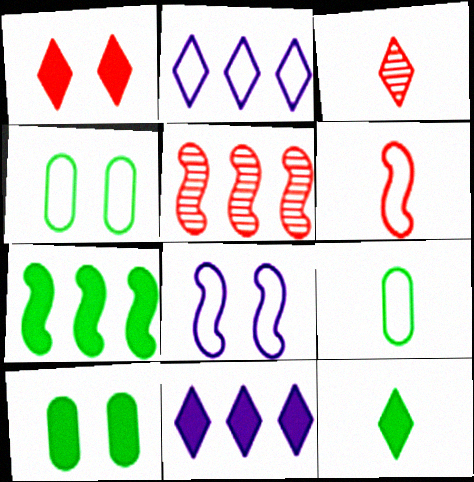[[1, 11, 12], 
[2, 4, 6], 
[7, 10, 12]]